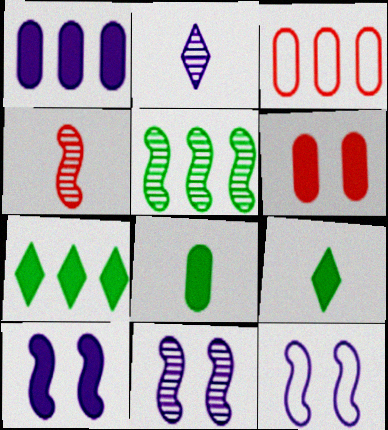[[1, 2, 12], 
[1, 6, 8], 
[3, 9, 11], 
[4, 5, 11], 
[10, 11, 12]]